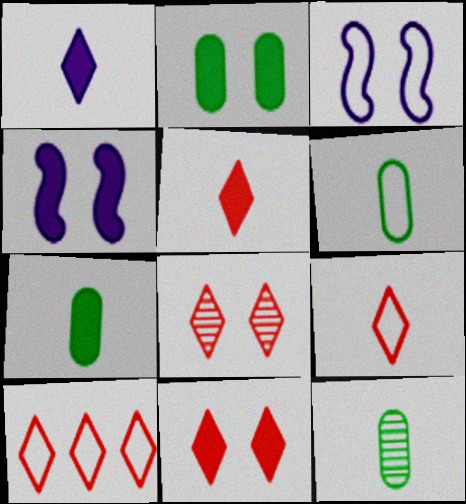[[2, 3, 8], 
[2, 4, 11], 
[3, 6, 10], 
[4, 10, 12], 
[5, 8, 10], 
[6, 7, 12]]